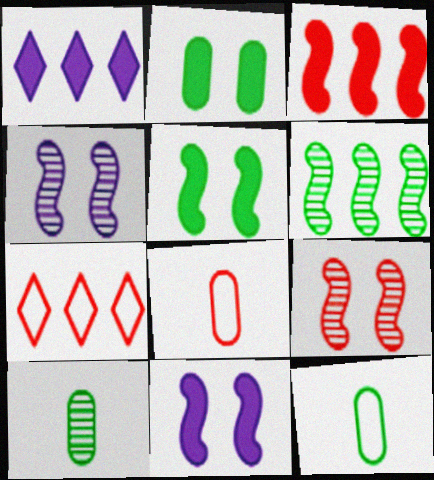[[1, 9, 12], 
[7, 10, 11]]